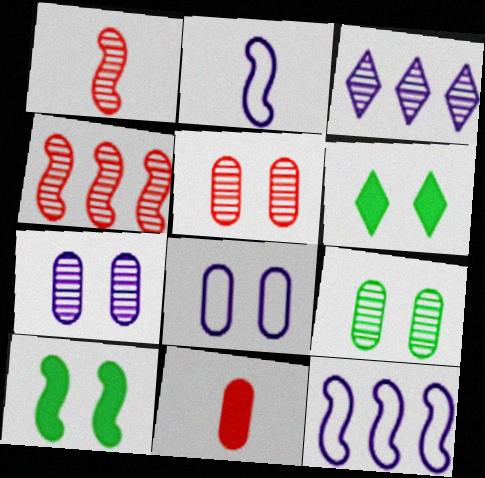[[1, 3, 9], 
[1, 10, 12], 
[2, 4, 10], 
[5, 7, 9]]